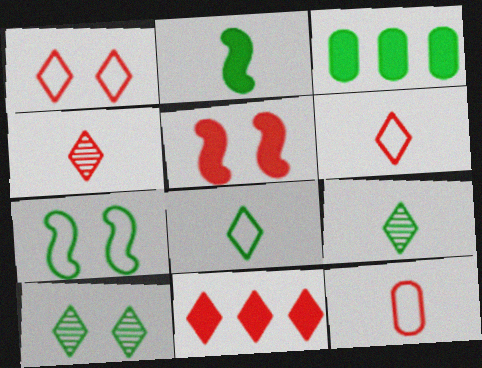[[1, 4, 11], 
[3, 7, 9]]